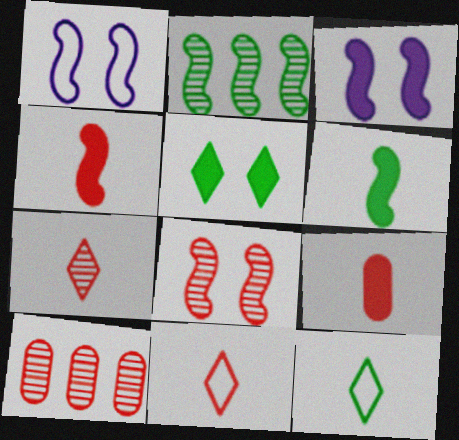[[1, 2, 4], 
[3, 10, 12], 
[7, 8, 10]]